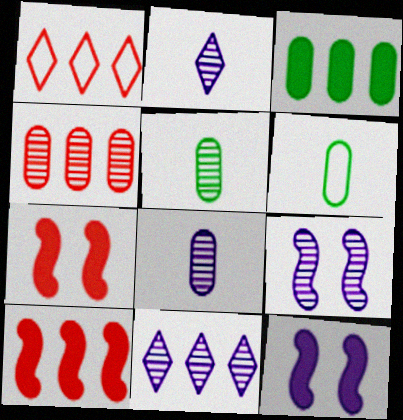[[1, 4, 10], 
[1, 5, 12], 
[6, 7, 11], 
[8, 9, 11]]